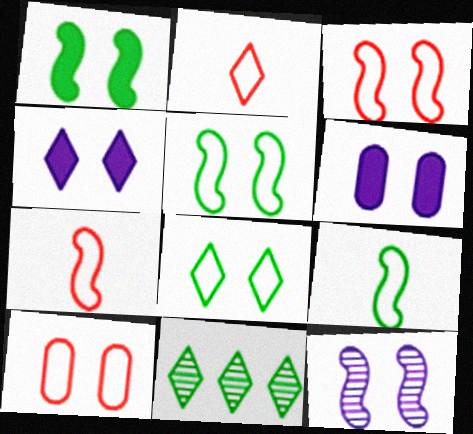[[1, 3, 12], 
[2, 4, 11], 
[6, 7, 11]]